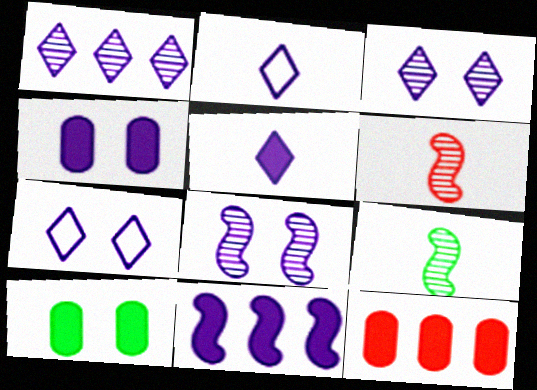[[1, 5, 7], 
[4, 5, 11], 
[4, 7, 8], 
[7, 9, 12]]